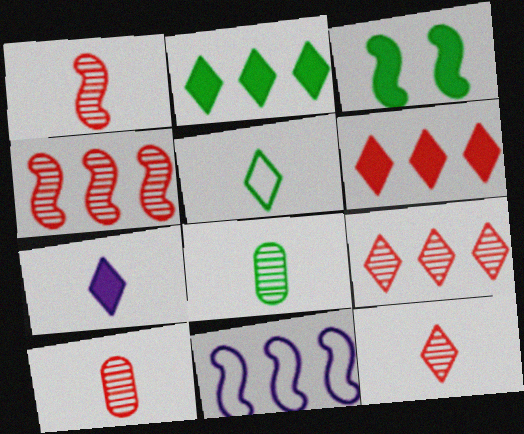[[1, 3, 11], 
[1, 10, 12], 
[5, 7, 12]]